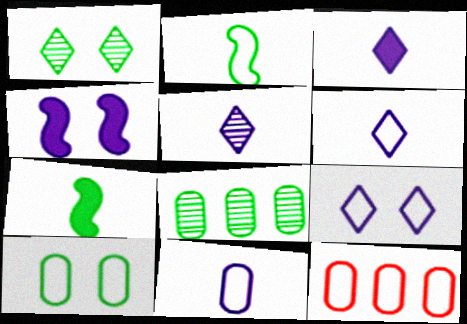[[2, 9, 12], 
[3, 5, 6], 
[10, 11, 12]]